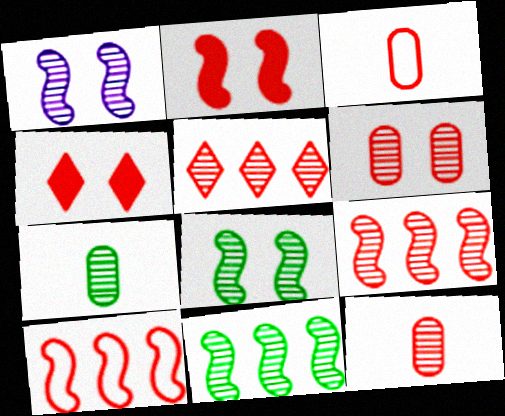[[1, 5, 7], 
[2, 3, 5], 
[3, 4, 9], 
[4, 10, 12]]